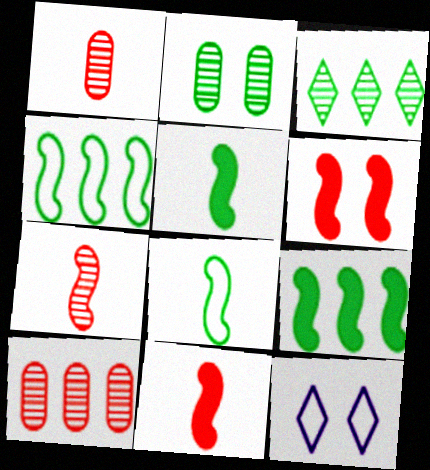[[1, 9, 12], 
[2, 6, 12], 
[5, 10, 12]]